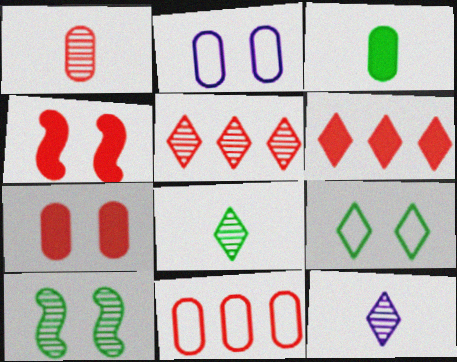[[1, 7, 11], 
[6, 9, 12]]